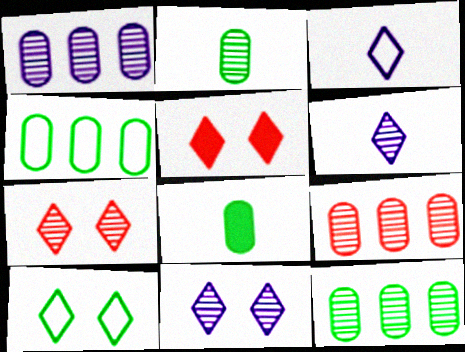[[1, 9, 12], 
[5, 10, 11]]